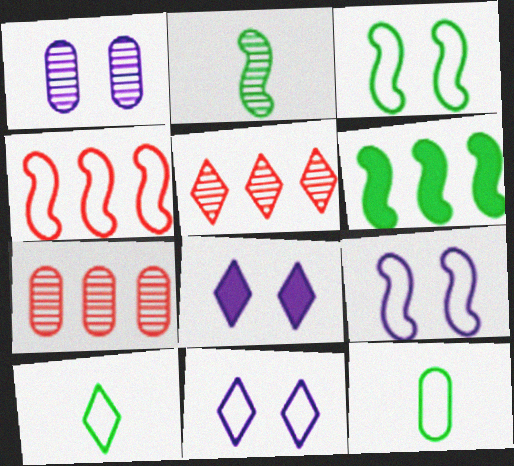[[1, 2, 5], 
[1, 8, 9], 
[2, 3, 6], 
[4, 11, 12], 
[5, 8, 10]]